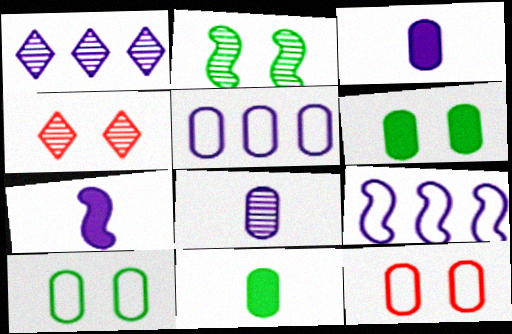[[4, 9, 11]]